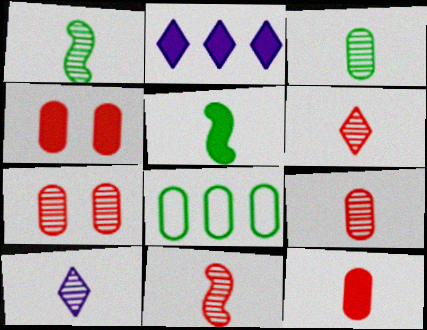[[1, 9, 10], 
[2, 4, 5], 
[3, 10, 11], 
[6, 9, 11]]